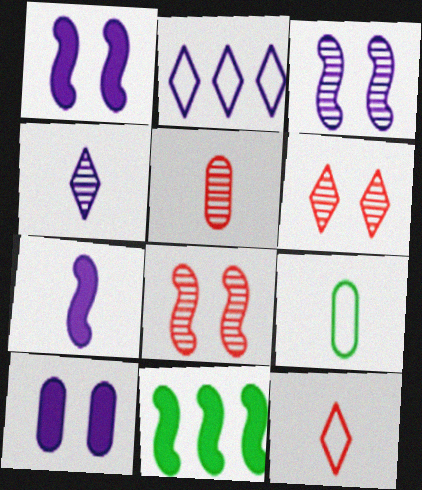[]